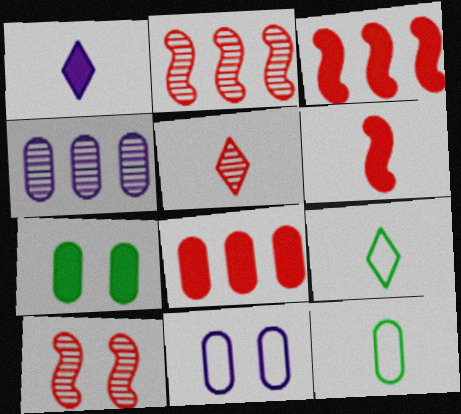[[1, 3, 7], 
[1, 5, 9]]